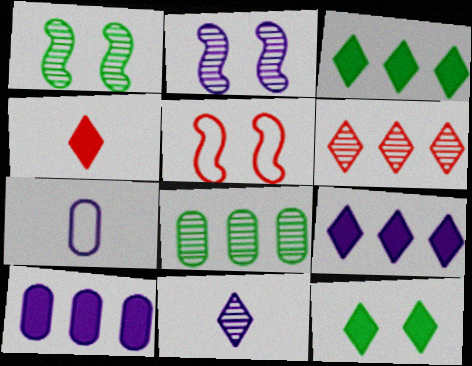[[2, 7, 9], 
[4, 9, 12]]